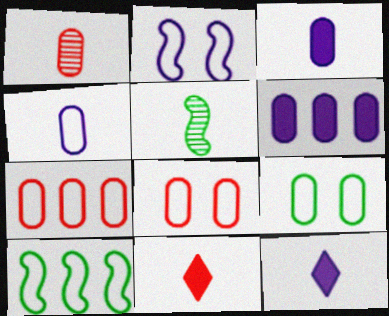[[1, 6, 9], 
[4, 5, 11], 
[4, 7, 9]]